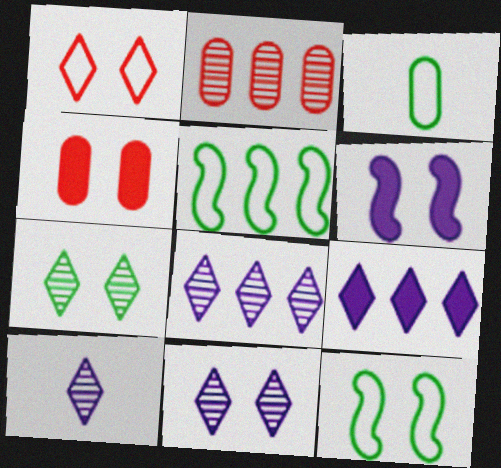[[2, 5, 9], 
[4, 5, 10], 
[4, 11, 12], 
[8, 10, 11]]